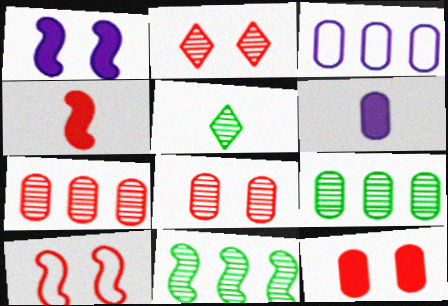[[2, 10, 12]]